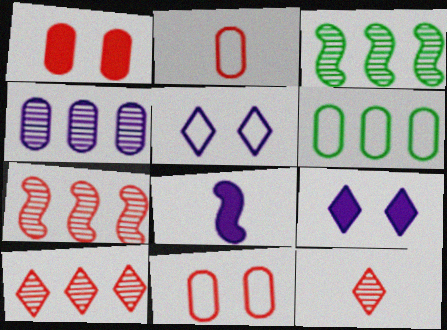[[2, 3, 9], 
[3, 4, 10], 
[4, 5, 8]]